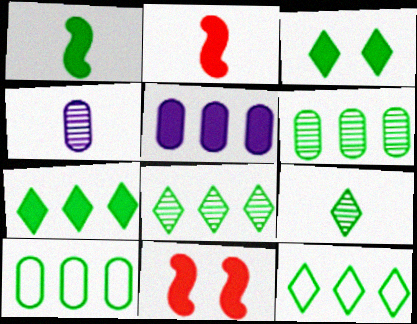[[2, 3, 5], 
[3, 9, 12], 
[4, 11, 12], 
[7, 8, 12]]